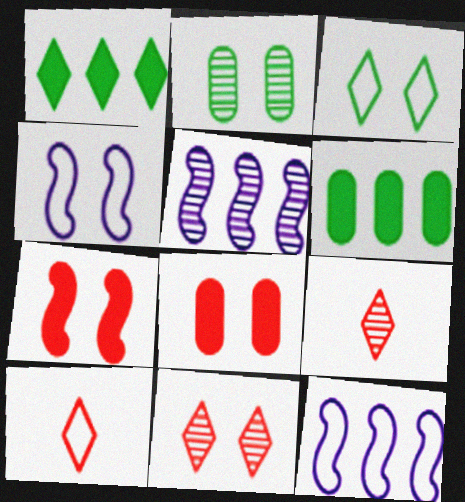[[2, 5, 9], 
[4, 6, 9]]